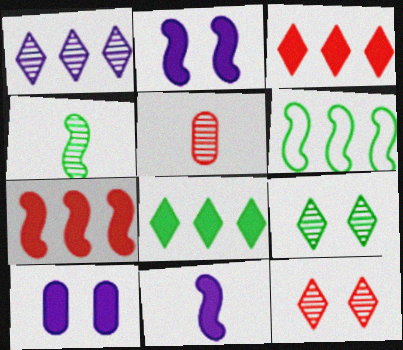[]